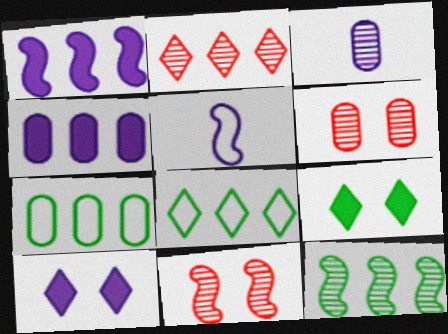[[1, 2, 7]]